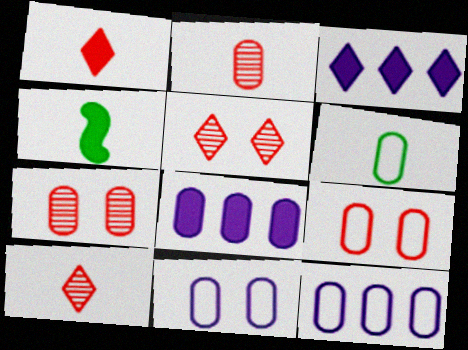[[4, 5, 12], 
[6, 7, 8], 
[6, 9, 12]]